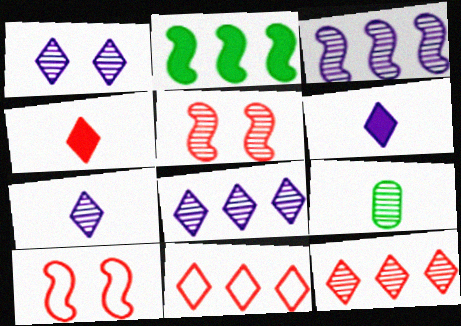[[1, 7, 8], 
[5, 8, 9]]